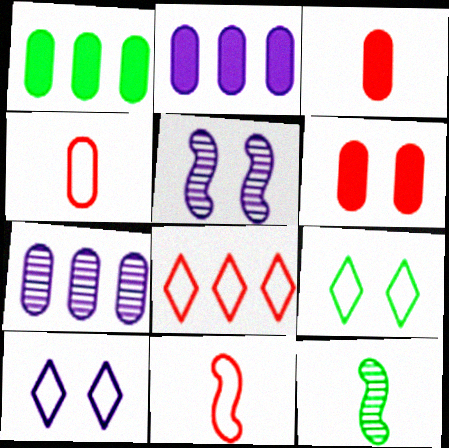[[1, 9, 12], 
[5, 6, 9]]